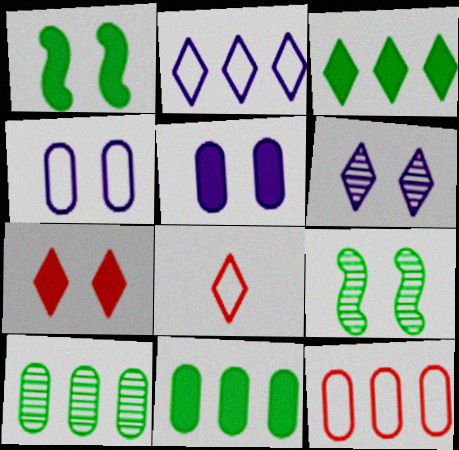[[1, 5, 7], 
[3, 6, 8], 
[4, 7, 9]]